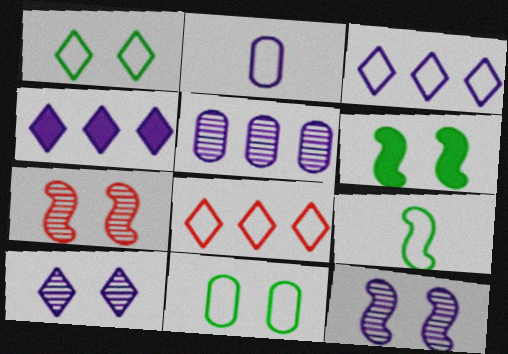[[2, 4, 12]]